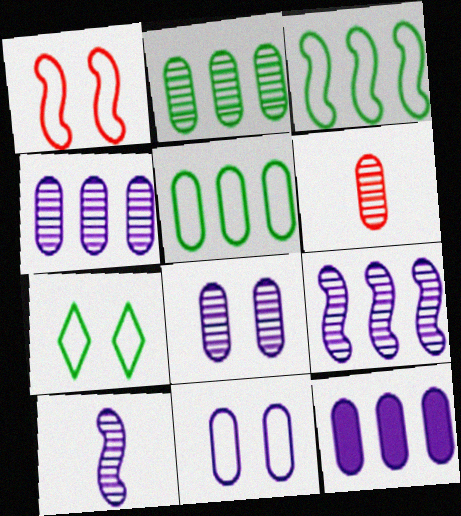[[1, 7, 11], 
[2, 6, 8]]